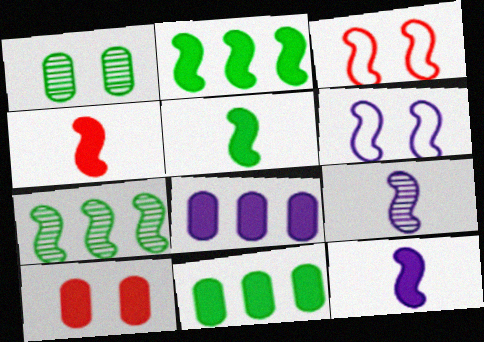[[2, 3, 9], 
[3, 7, 12], 
[4, 5, 12], 
[4, 6, 7]]